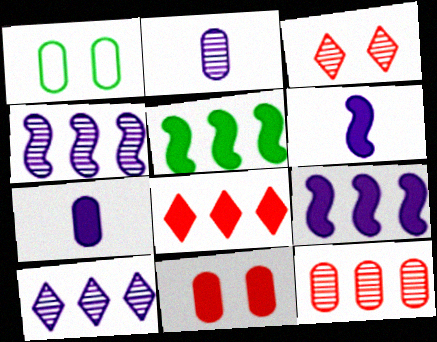[[1, 7, 12]]